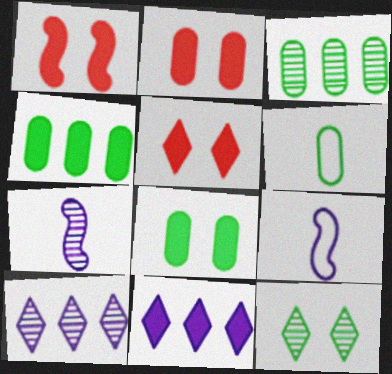[[1, 2, 5], 
[1, 6, 10], 
[3, 5, 9], 
[3, 6, 8]]